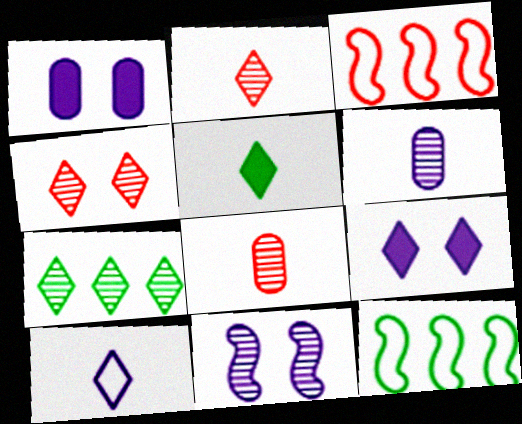[[1, 2, 12], 
[2, 5, 10], 
[7, 8, 11], 
[8, 9, 12]]